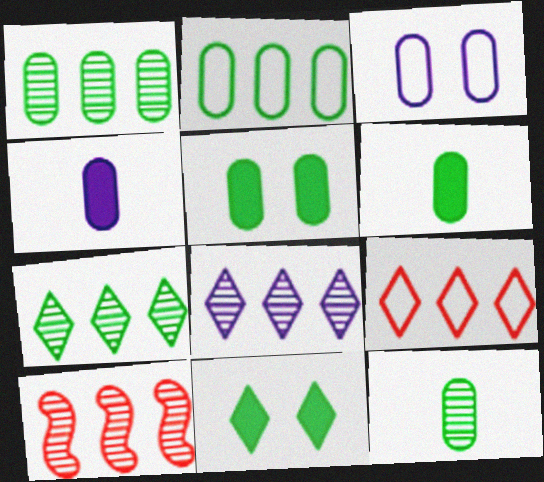[[1, 8, 10], 
[2, 5, 12]]